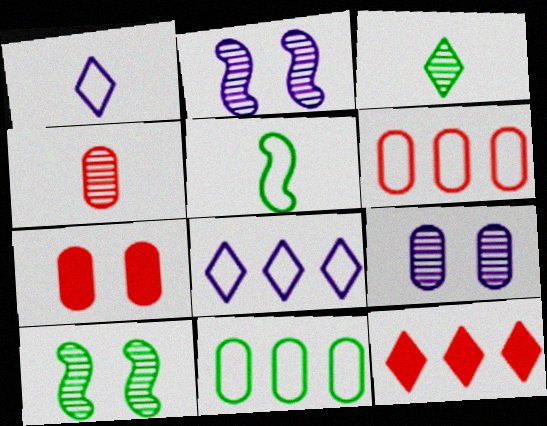[[4, 6, 7], 
[5, 9, 12]]